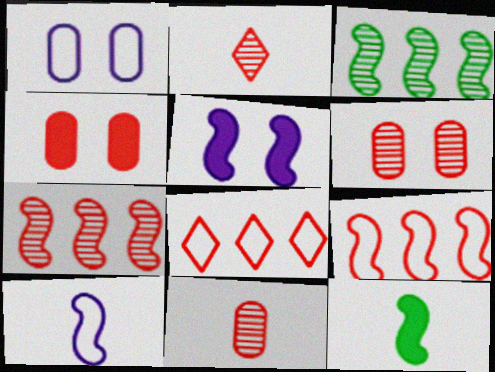[[2, 4, 9], 
[2, 6, 7]]